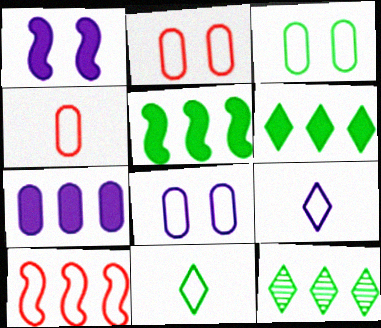[[1, 4, 12], 
[2, 3, 8], 
[3, 9, 10], 
[7, 10, 12], 
[8, 10, 11]]